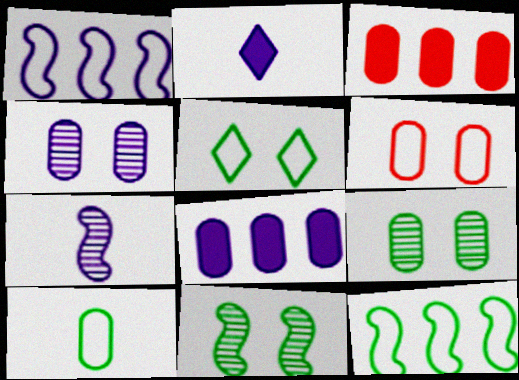[[1, 2, 4], 
[3, 4, 10], 
[3, 5, 7], 
[5, 10, 12]]